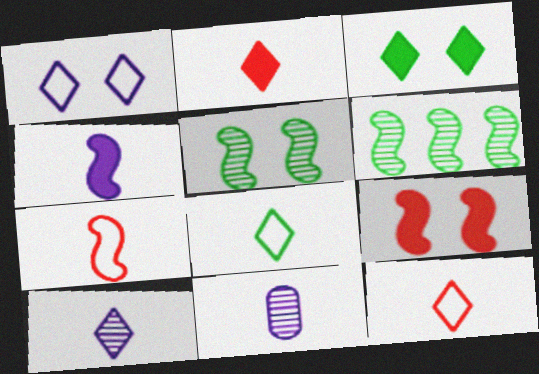[[2, 8, 10]]